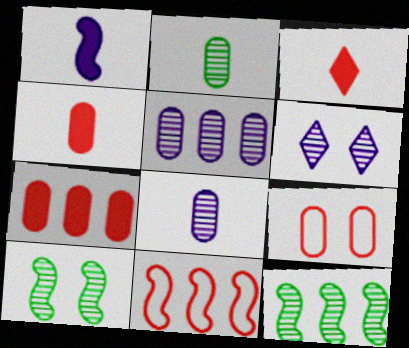[[1, 10, 11]]